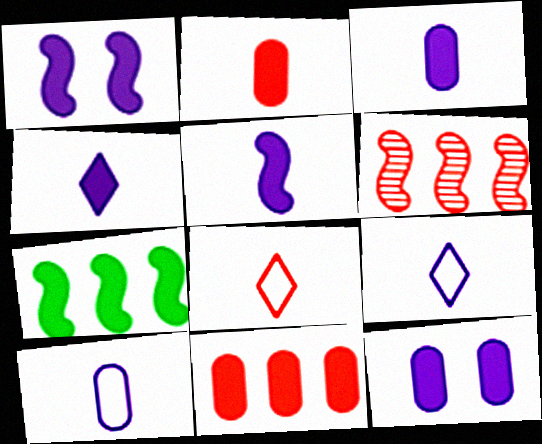[[3, 4, 5]]